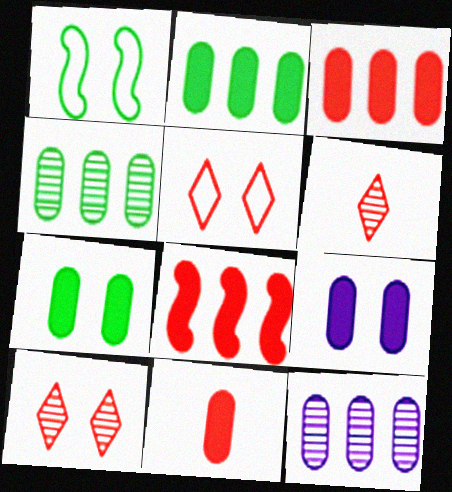[[1, 9, 10], 
[2, 9, 11]]